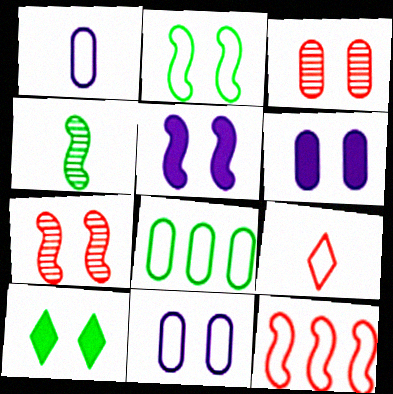[[2, 5, 7], 
[4, 5, 12], 
[4, 8, 10], 
[7, 10, 11]]